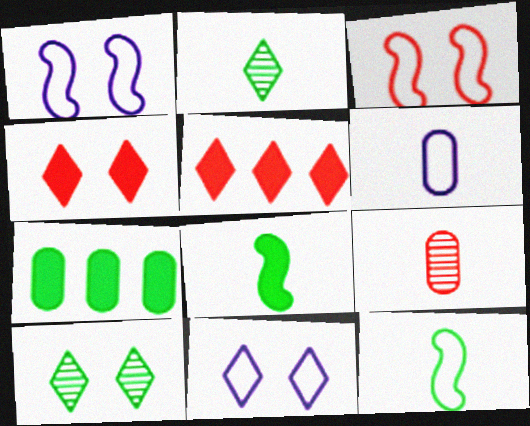[[2, 5, 11], 
[3, 5, 9], 
[4, 10, 11], 
[7, 10, 12]]